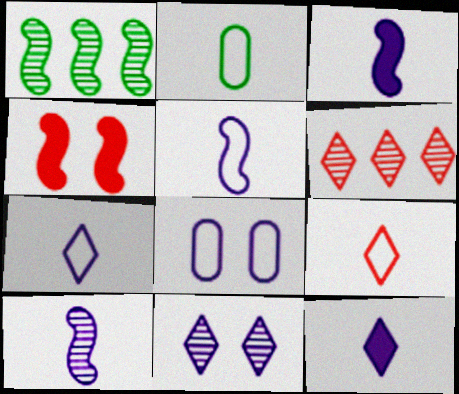[[1, 4, 5], 
[2, 5, 9], 
[3, 5, 10]]